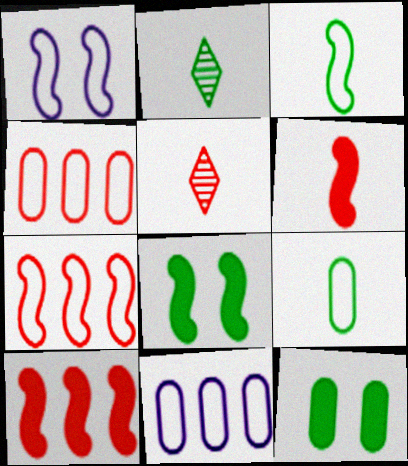[[1, 3, 7], 
[5, 8, 11]]